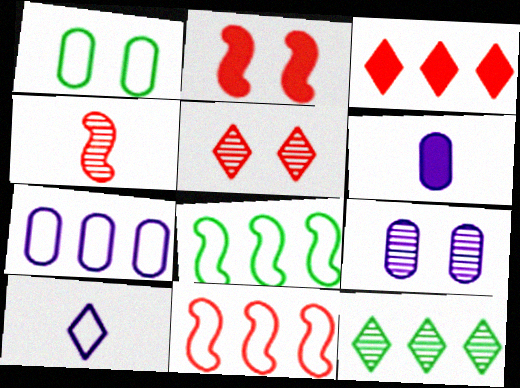[[1, 10, 11], 
[2, 4, 11], 
[4, 9, 12], 
[5, 6, 8], 
[6, 7, 9]]